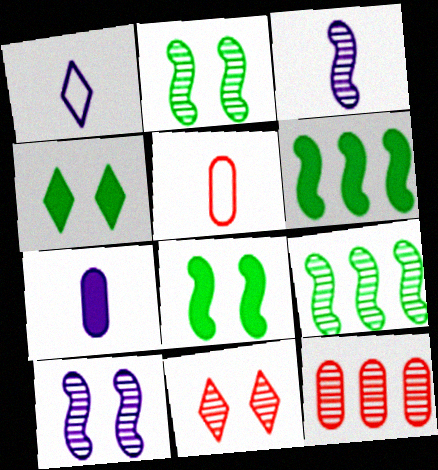[[1, 3, 7], 
[1, 8, 12]]